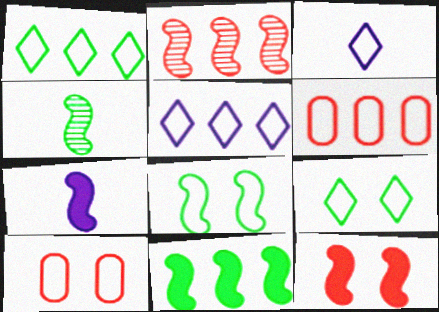[[2, 7, 8], 
[3, 6, 8], 
[4, 8, 11], 
[7, 11, 12]]